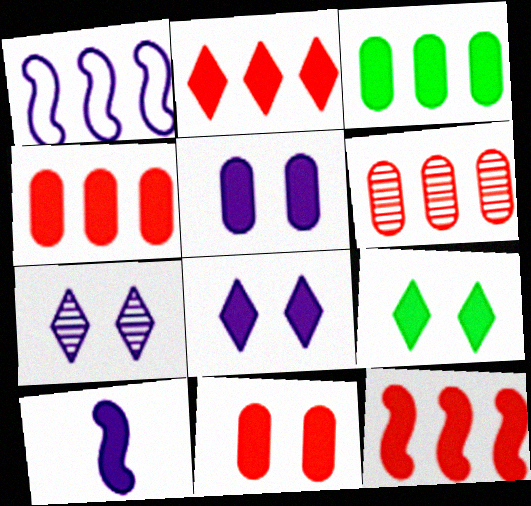[[2, 4, 12], 
[4, 9, 10]]